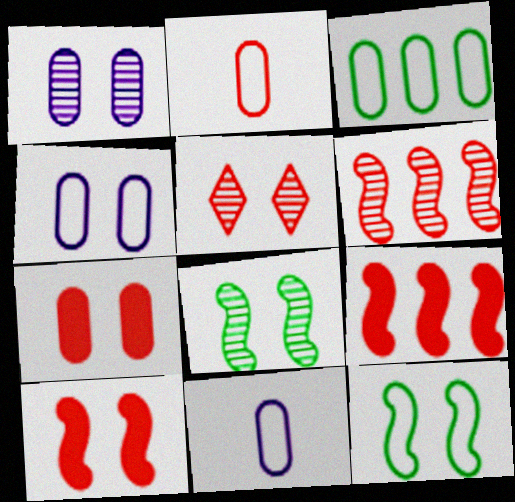[[1, 5, 8], 
[2, 3, 4], 
[2, 5, 9]]